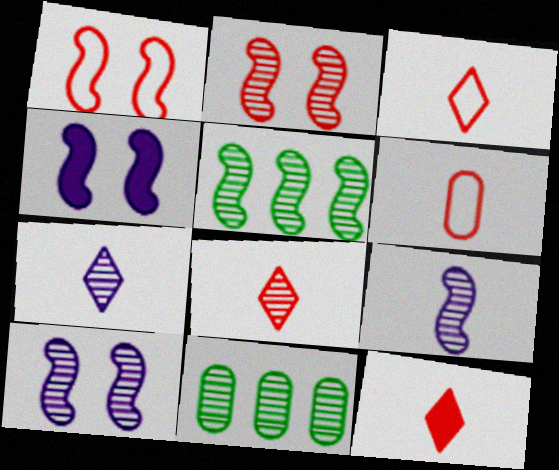[[2, 5, 9], 
[2, 7, 11], 
[3, 4, 11], 
[3, 8, 12], 
[8, 10, 11]]